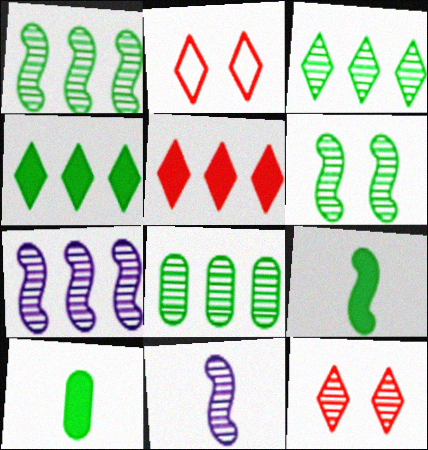[[1, 3, 8], 
[2, 7, 10], 
[8, 11, 12]]